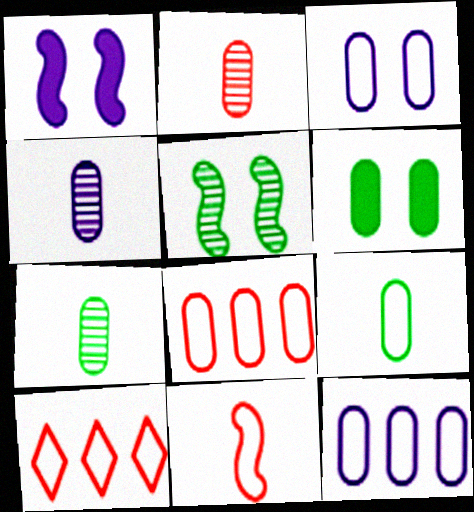[[1, 7, 10], 
[2, 4, 7], 
[2, 6, 12], 
[3, 8, 9], 
[4, 6, 8]]